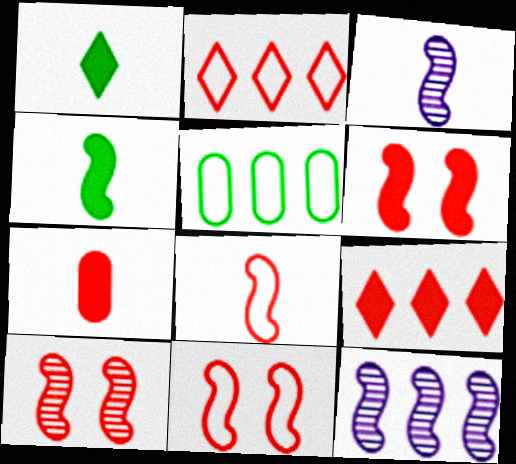[[2, 7, 10], 
[3, 4, 8], 
[4, 11, 12], 
[5, 9, 12], 
[6, 7, 9], 
[6, 10, 11]]